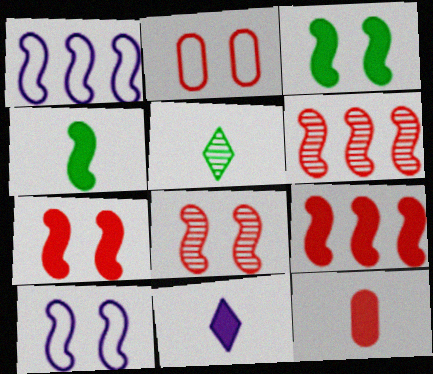[[1, 4, 8], 
[3, 8, 10], 
[4, 6, 10], 
[4, 11, 12]]